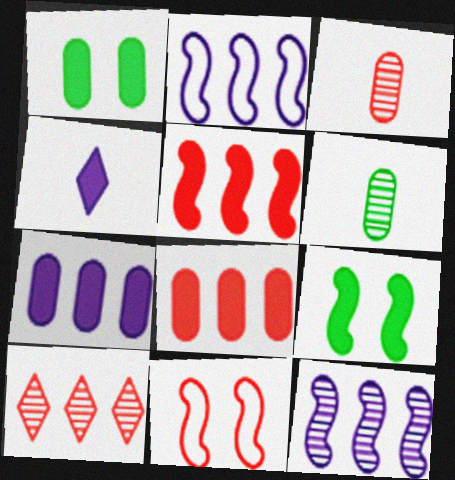[[1, 4, 5], 
[4, 8, 9]]